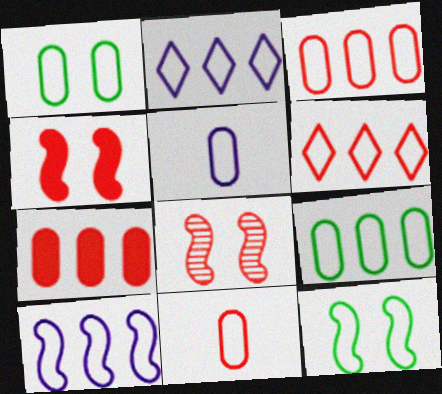[[1, 3, 5], 
[2, 11, 12], 
[5, 6, 12], 
[6, 9, 10]]